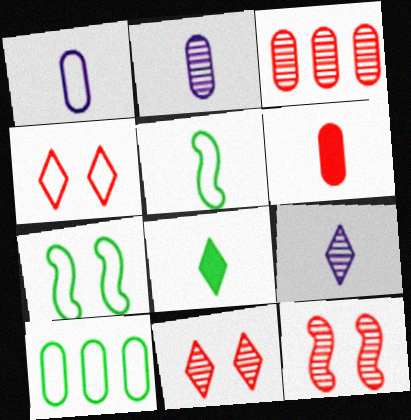[[5, 6, 9]]